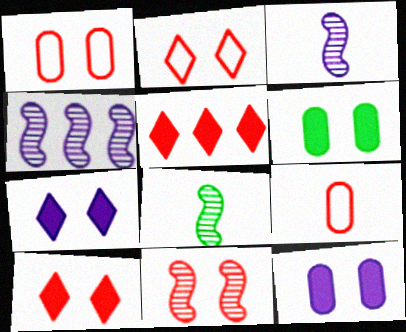[[1, 10, 11], 
[4, 8, 11], 
[5, 9, 11]]